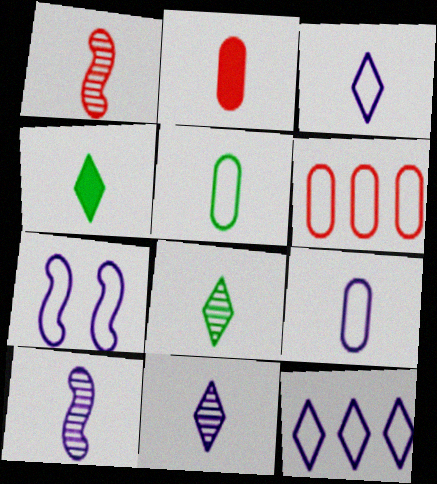[[1, 4, 9], 
[7, 9, 12]]